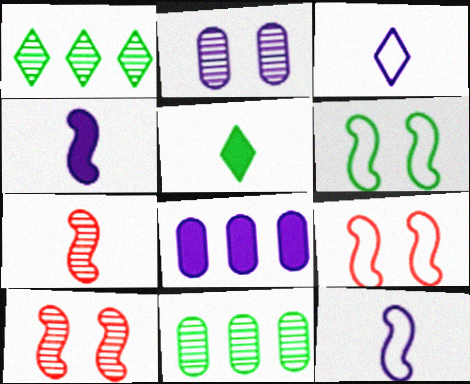[[1, 2, 7], 
[5, 6, 11]]